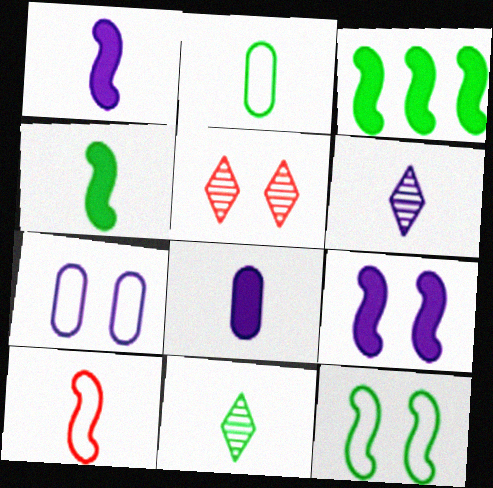[[2, 4, 11], 
[8, 10, 11]]